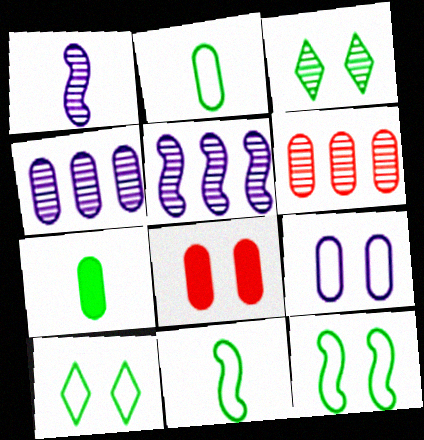[[1, 3, 6], 
[2, 4, 8], 
[6, 7, 9]]